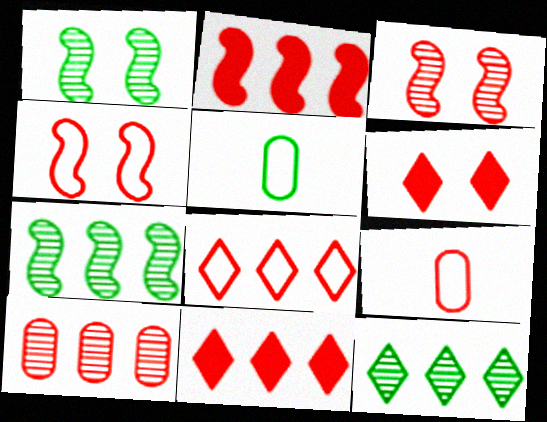[[2, 8, 10], 
[3, 9, 11], 
[4, 8, 9]]